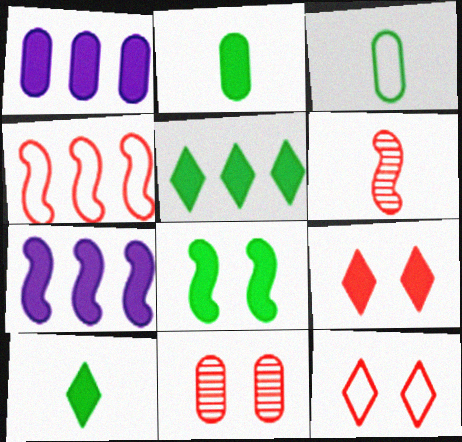[[1, 3, 11], 
[2, 5, 8], 
[2, 7, 9]]